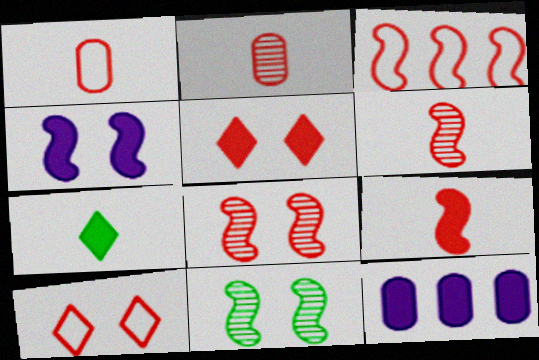[[1, 3, 10], 
[2, 3, 5], 
[3, 8, 9]]